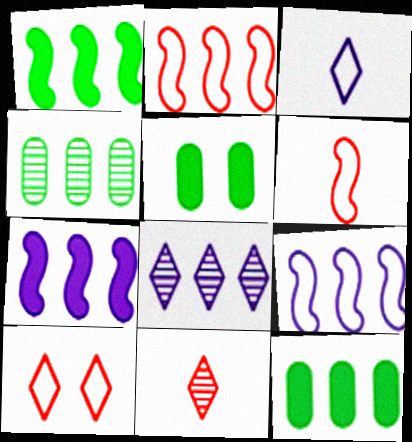[[2, 8, 12], 
[5, 6, 8], 
[5, 9, 11]]